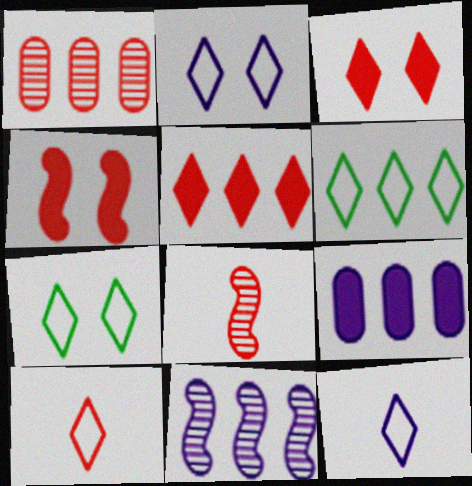[[1, 4, 10], 
[2, 6, 10], 
[7, 8, 9]]